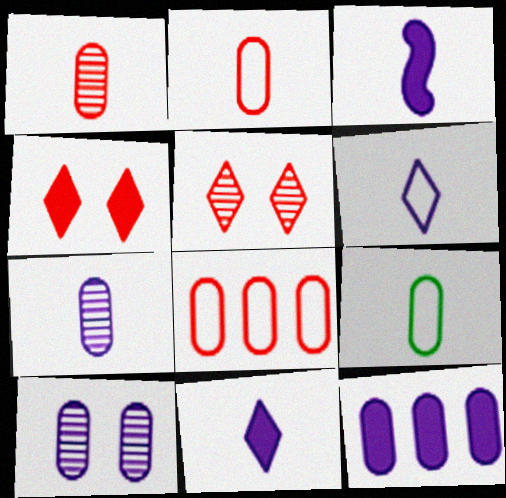[[3, 6, 7]]